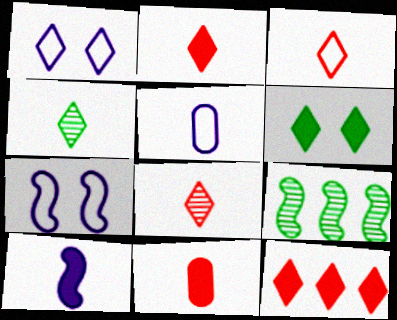[[1, 4, 12], 
[1, 9, 11], 
[2, 3, 8]]